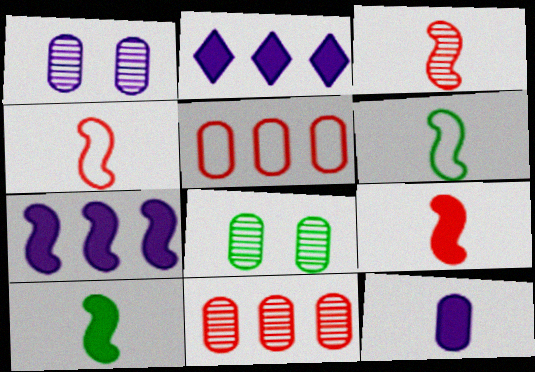[[2, 4, 8], 
[3, 4, 9], 
[5, 8, 12]]